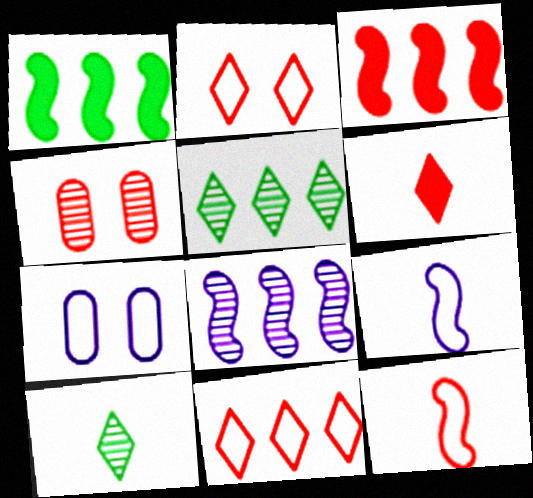[[3, 7, 10], 
[4, 8, 10]]